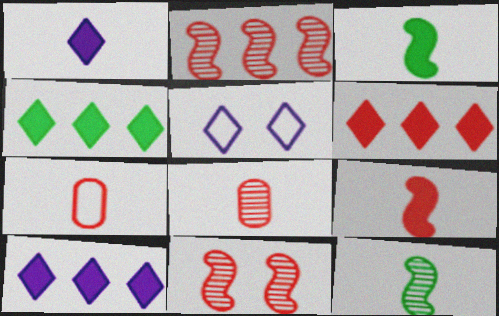[[1, 7, 12], 
[4, 6, 10], 
[6, 7, 11]]